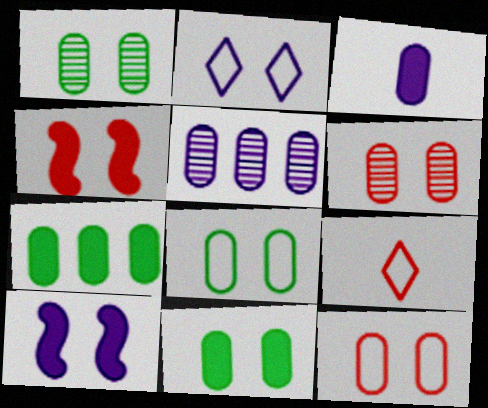[[1, 2, 4], 
[1, 8, 11]]